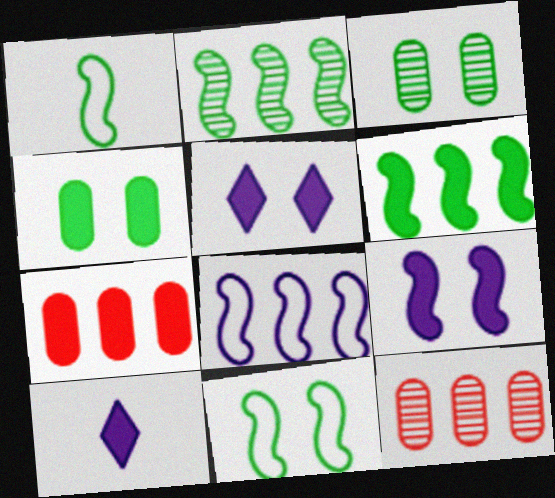[[1, 5, 12], 
[10, 11, 12]]